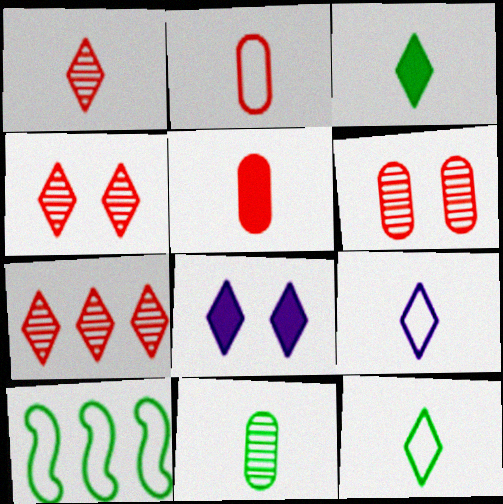[[1, 3, 9], 
[1, 4, 7], 
[7, 8, 12]]